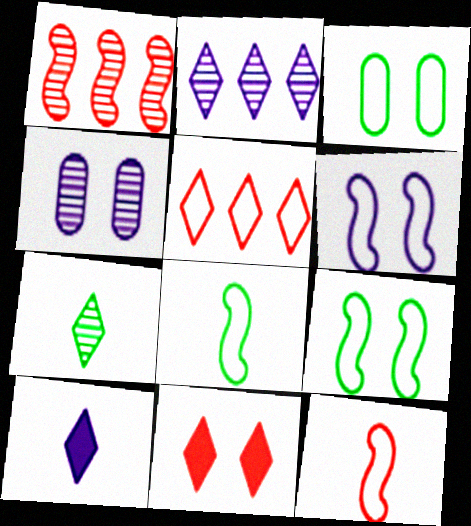[[1, 3, 10], 
[1, 4, 7], 
[4, 9, 11]]